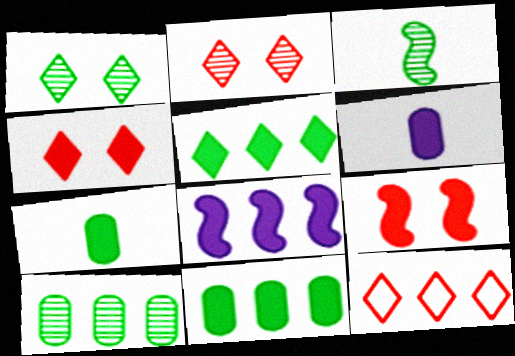[[1, 3, 10], 
[4, 7, 8], 
[5, 6, 9], 
[8, 10, 12]]